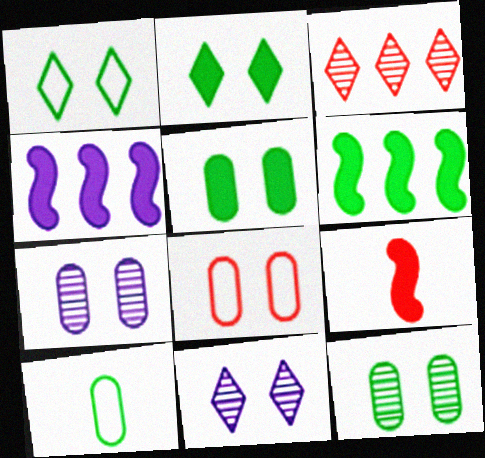[[3, 8, 9], 
[5, 7, 8]]